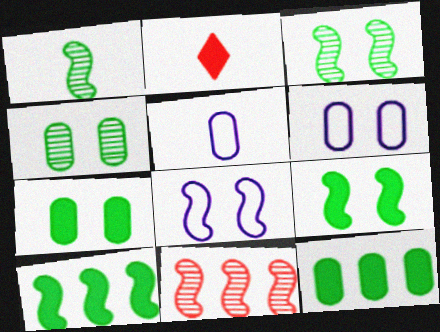[[1, 2, 5]]